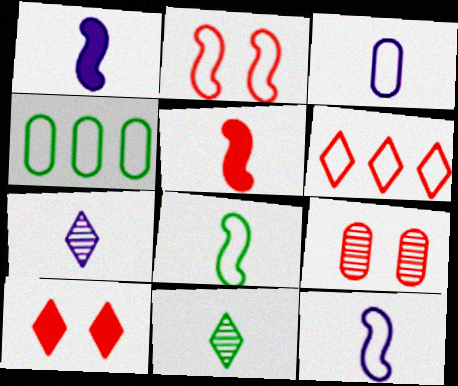[[1, 3, 7], 
[2, 9, 10], 
[3, 5, 11], 
[5, 6, 9]]